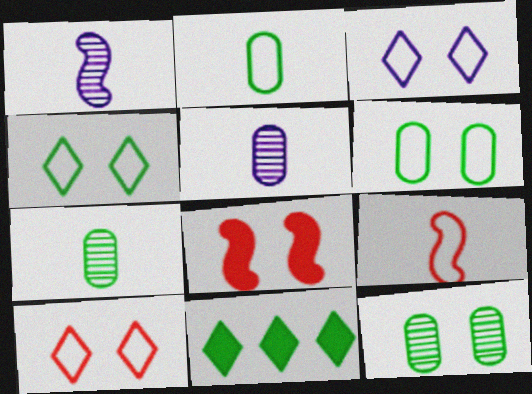[[3, 4, 10], 
[3, 8, 12]]